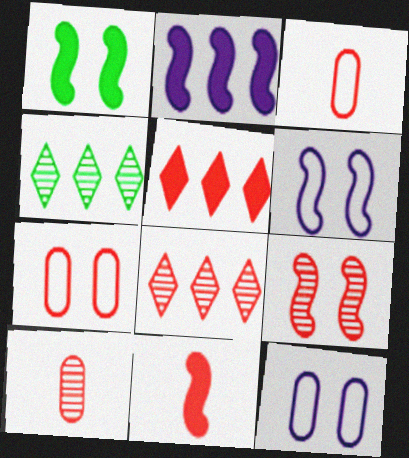[[1, 2, 11], 
[1, 6, 9], 
[3, 5, 9], 
[4, 11, 12], 
[7, 8, 11], 
[8, 9, 10]]